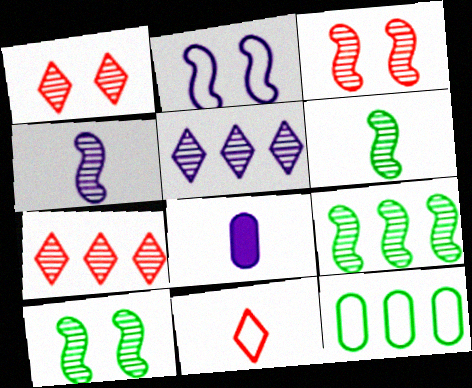[[2, 5, 8], 
[2, 11, 12], 
[3, 4, 9], 
[6, 8, 11], 
[6, 9, 10]]